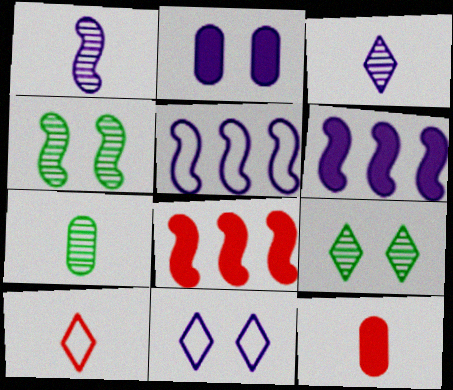[[2, 3, 5], 
[5, 9, 12], 
[7, 8, 11]]